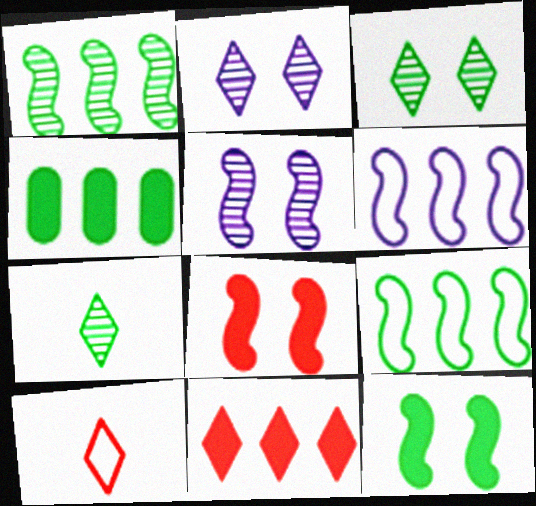[[4, 5, 10]]